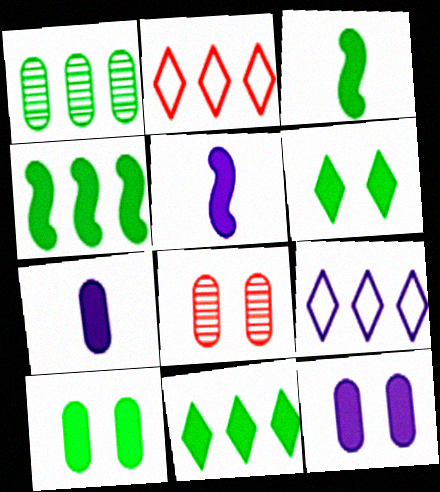[[3, 8, 9], 
[3, 10, 11]]